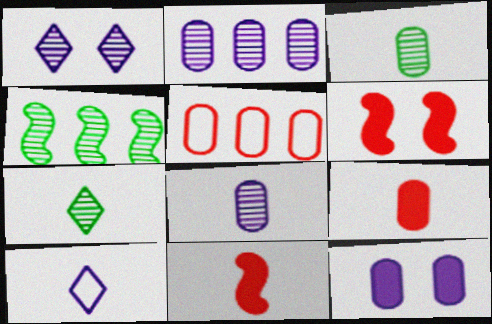[[3, 5, 12], 
[3, 10, 11]]